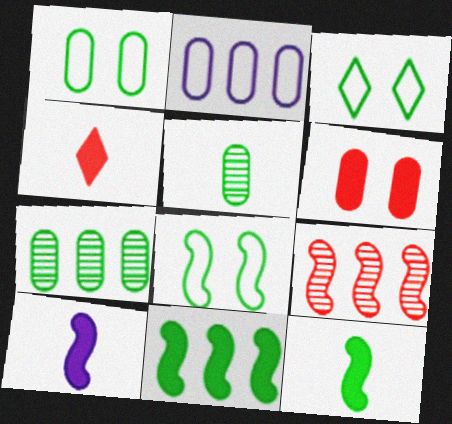[[1, 3, 8], 
[2, 5, 6], 
[3, 5, 11], 
[3, 7, 12], 
[8, 9, 10]]